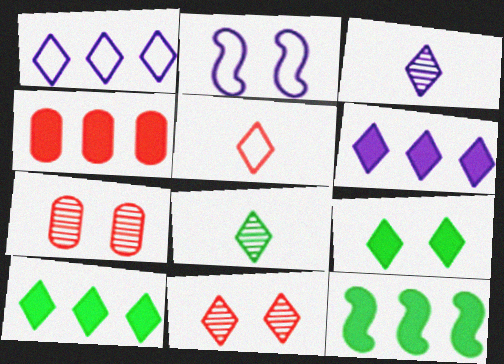[[2, 4, 8], 
[2, 7, 9], 
[4, 6, 12]]